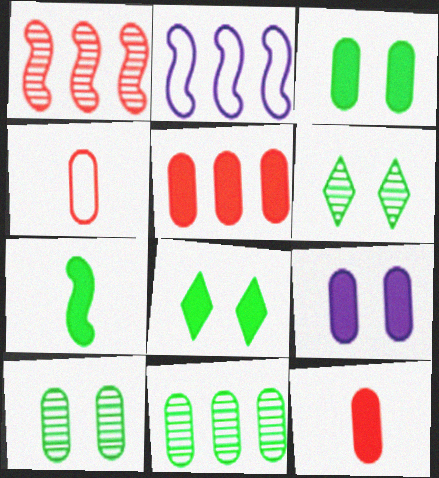[[2, 6, 12], 
[4, 9, 11]]